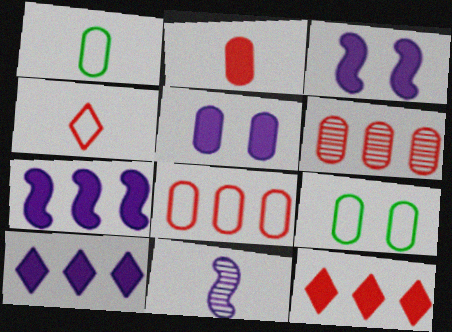[[1, 5, 6], 
[9, 11, 12]]